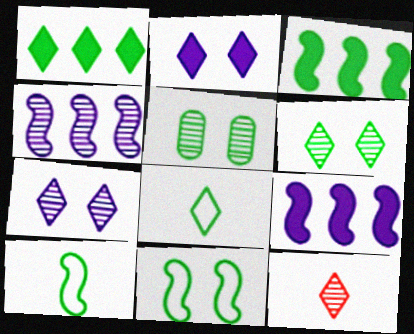[[1, 5, 10], 
[1, 6, 8], 
[3, 5, 8], 
[4, 5, 12]]